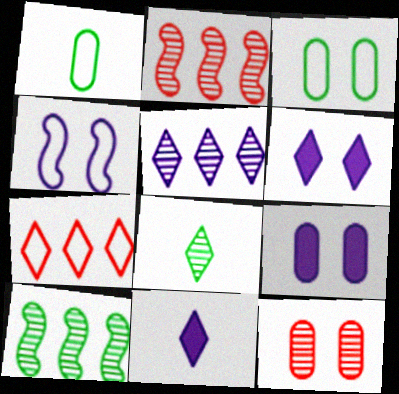[[1, 2, 6], 
[1, 4, 7], 
[2, 3, 11], 
[3, 9, 12], 
[6, 7, 8]]